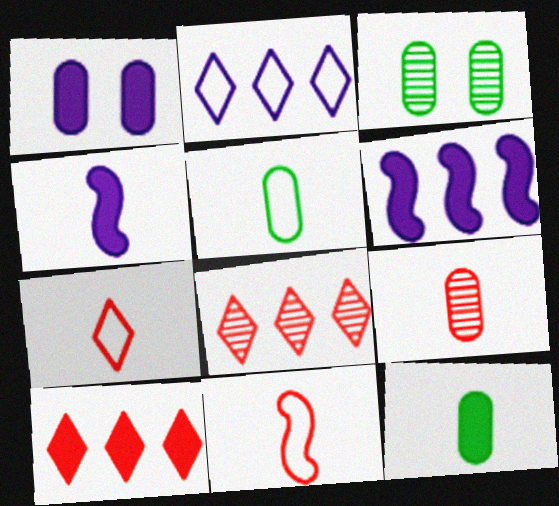[[3, 6, 7]]